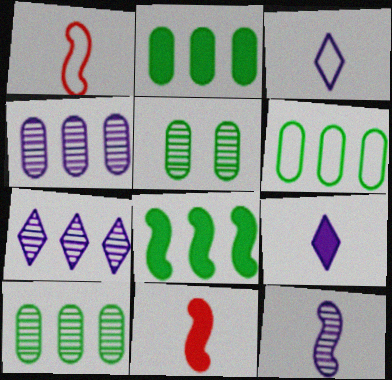[[2, 6, 10]]